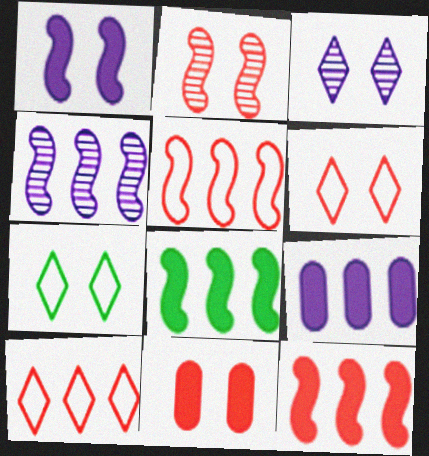[[2, 6, 11], 
[4, 5, 8]]